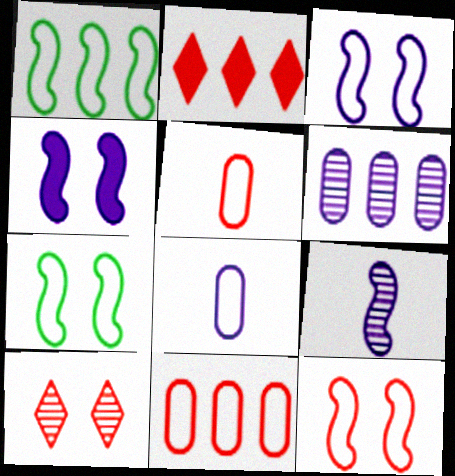[[1, 2, 6], 
[3, 7, 12]]